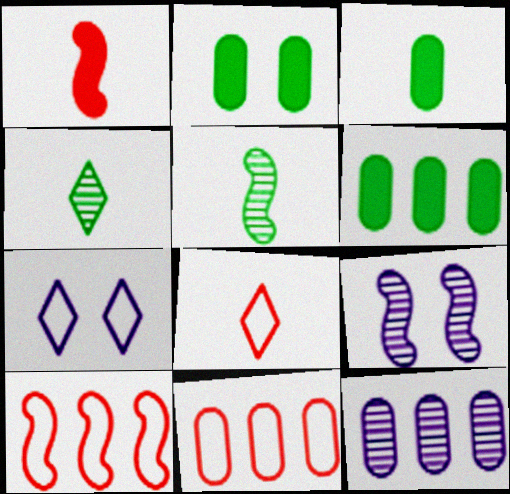[[2, 3, 6], 
[6, 8, 9], 
[6, 11, 12]]